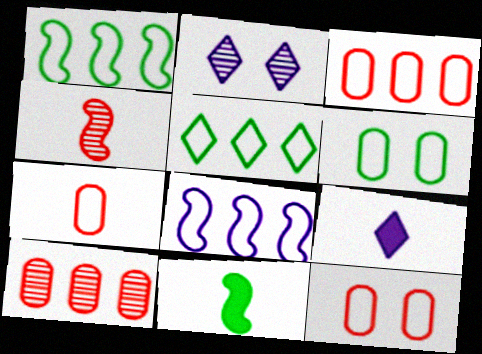[[2, 3, 11], 
[3, 5, 8], 
[3, 7, 12]]